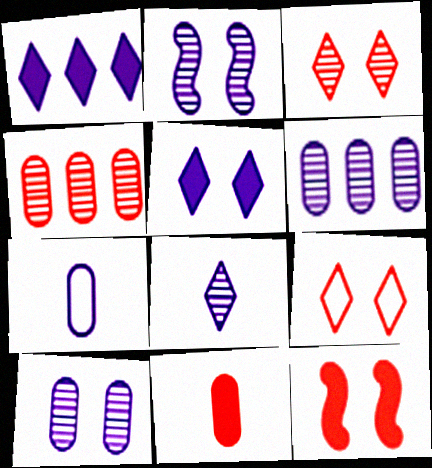[[1, 2, 7], 
[2, 6, 8]]